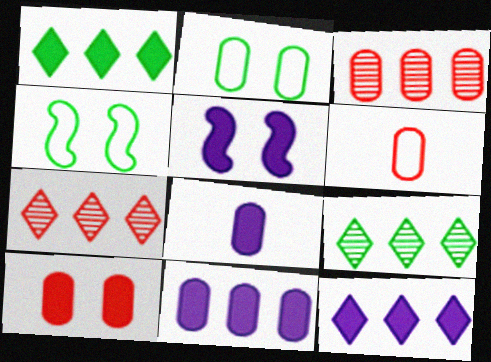[[2, 3, 8], 
[3, 6, 10], 
[4, 7, 8], 
[5, 6, 9], 
[5, 8, 12]]